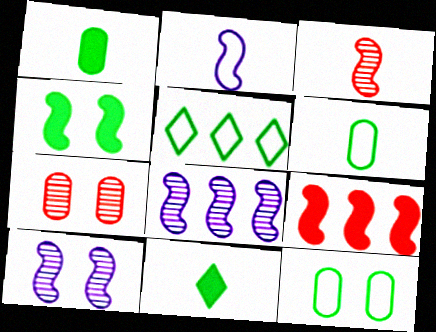[]